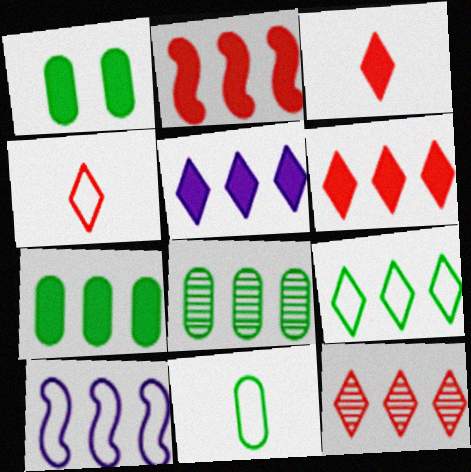[[1, 8, 11], 
[2, 5, 7], 
[5, 9, 12], 
[6, 8, 10], 
[7, 10, 12]]